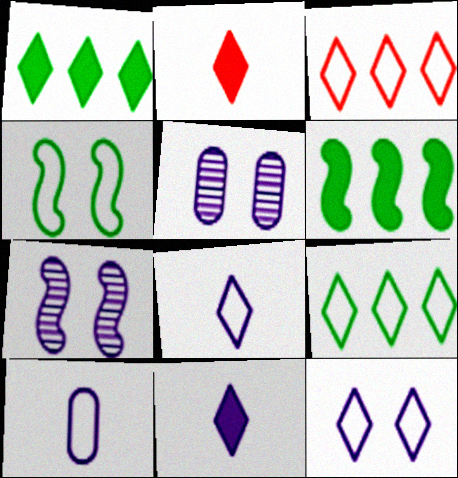[[3, 4, 10]]